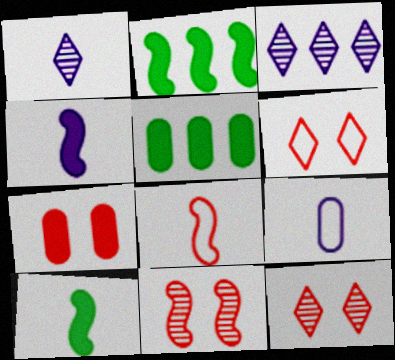[[1, 4, 9], 
[2, 9, 12], 
[6, 7, 11]]